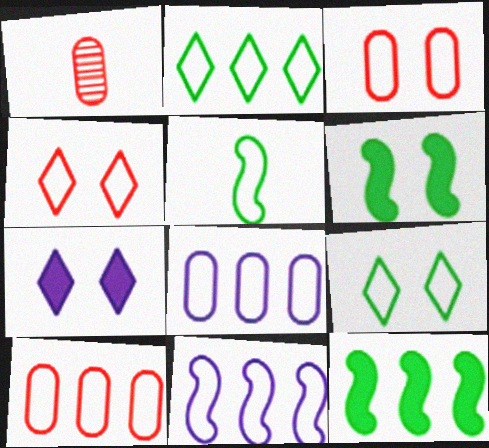[[2, 10, 11], 
[4, 5, 8]]